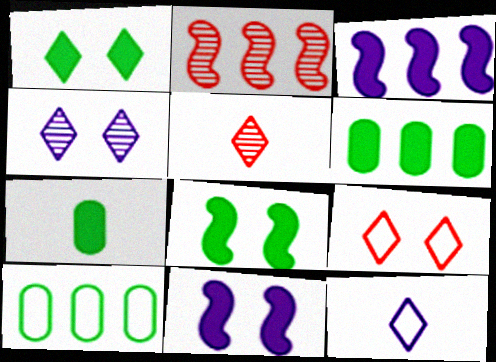[[1, 4, 9], 
[5, 10, 11]]